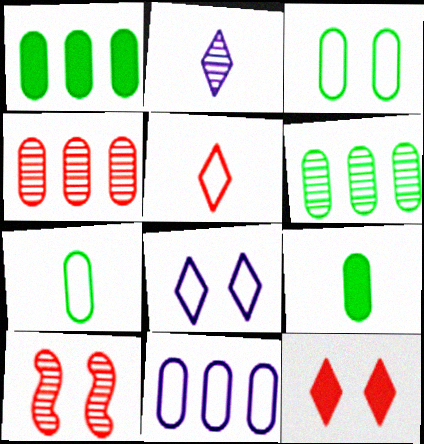[[1, 4, 11], 
[2, 6, 10], 
[3, 6, 9]]